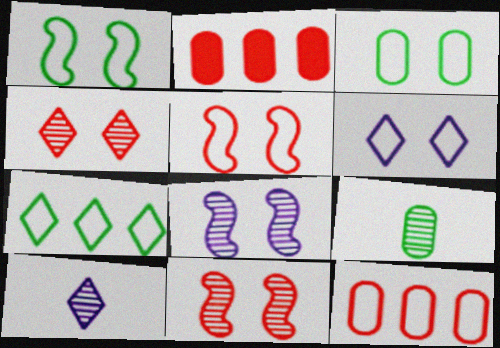[[1, 2, 10], 
[3, 5, 6]]